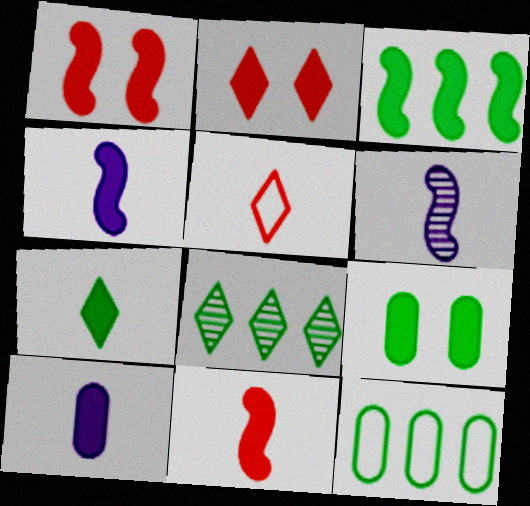[[1, 3, 4], 
[2, 3, 10], 
[2, 6, 12], 
[3, 7, 9], 
[3, 8, 12], 
[7, 10, 11]]